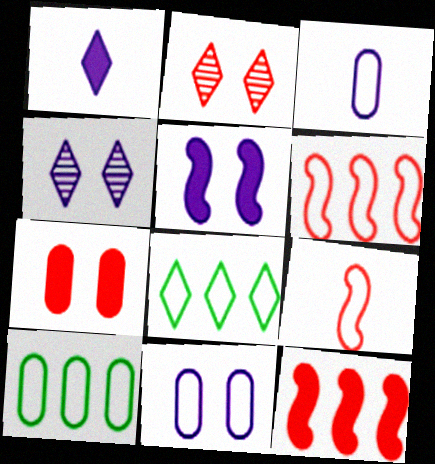[[1, 2, 8], 
[4, 5, 11], 
[8, 9, 11]]